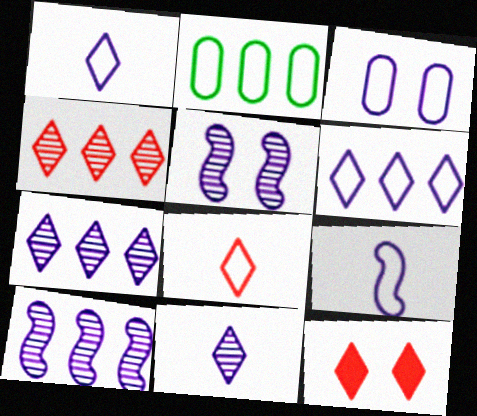[[3, 6, 9], 
[4, 8, 12]]